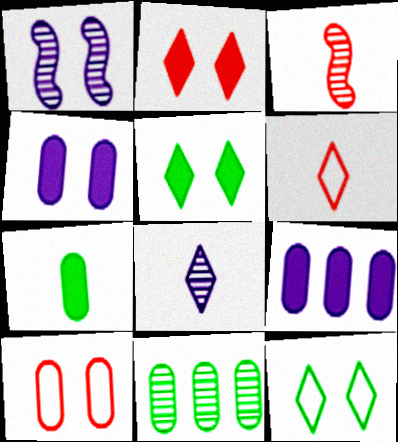[[1, 5, 10], 
[3, 9, 12]]